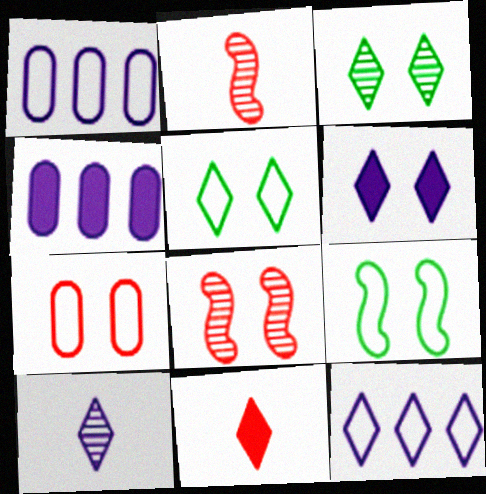[[2, 4, 5], 
[3, 11, 12], 
[6, 10, 12]]